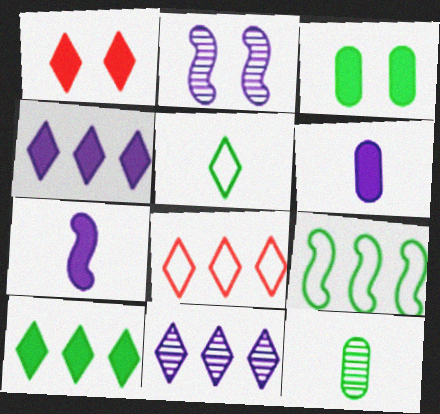[[1, 5, 11], 
[8, 10, 11]]